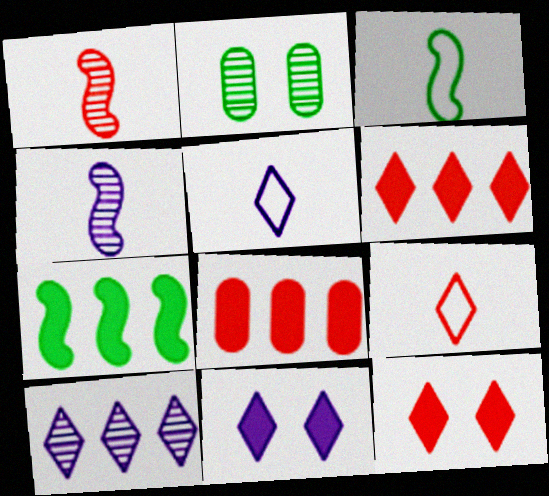[[1, 2, 10], 
[5, 10, 11]]